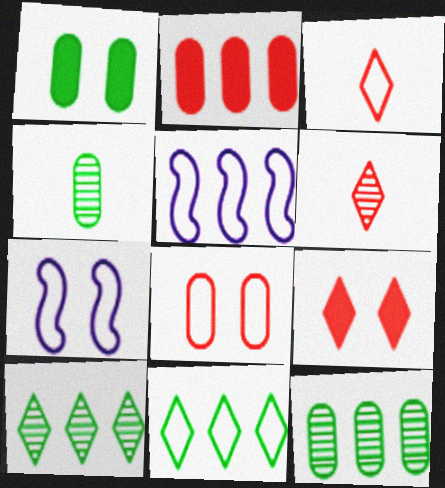[[1, 5, 6], 
[2, 5, 10], 
[4, 5, 9]]